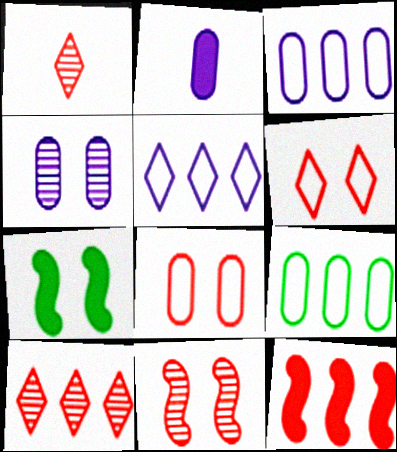[[1, 3, 7], 
[1, 8, 12], 
[2, 3, 4], 
[4, 6, 7]]